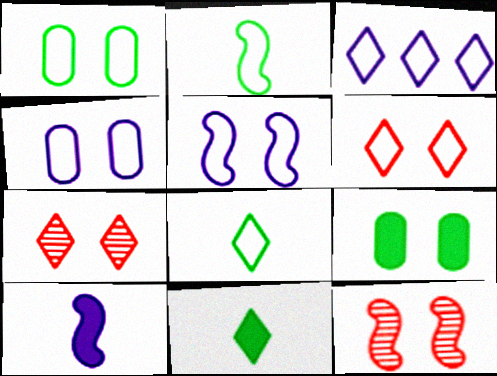[[1, 5, 6], 
[3, 6, 8], 
[3, 7, 11], 
[5, 7, 9]]